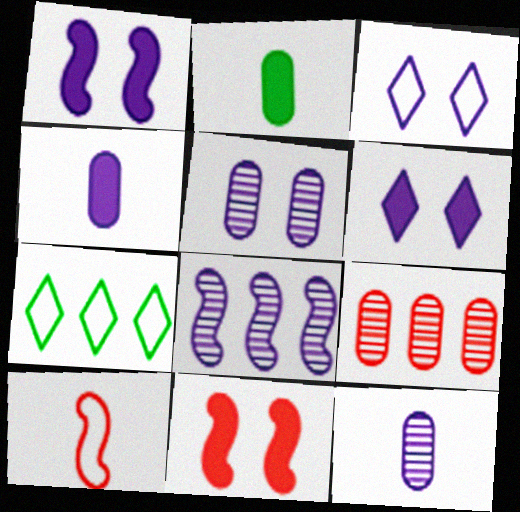[[1, 3, 5], 
[3, 4, 8], 
[7, 11, 12]]